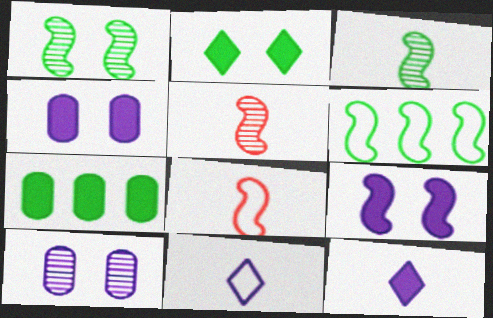[[5, 6, 9]]